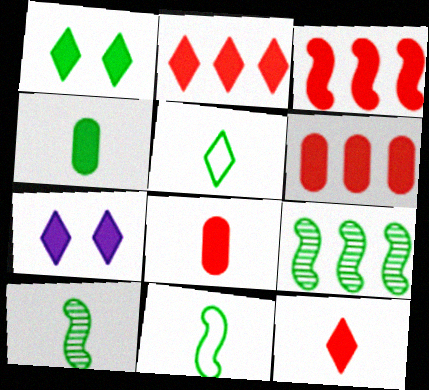[[2, 3, 6], 
[3, 4, 7], 
[4, 5, 10]]